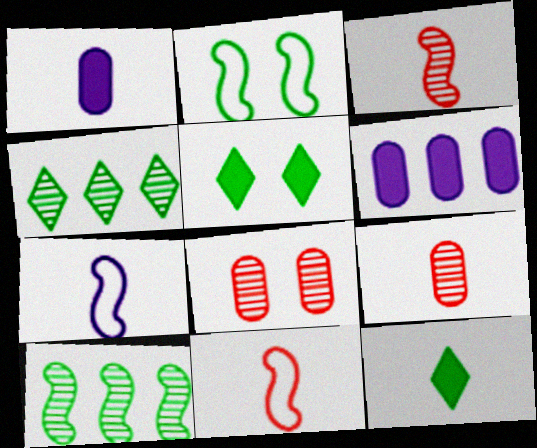[[7, 9, 12]]